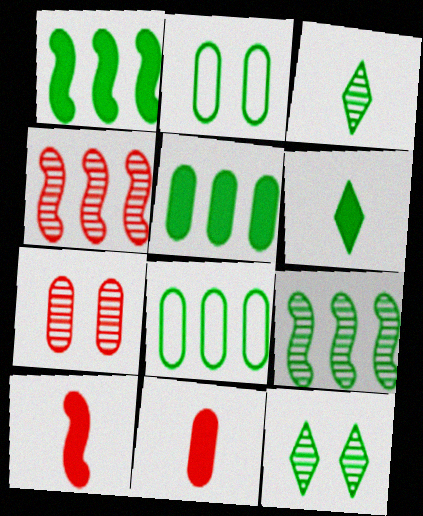[[1, 2, 3], 
[2, 6, 9]]